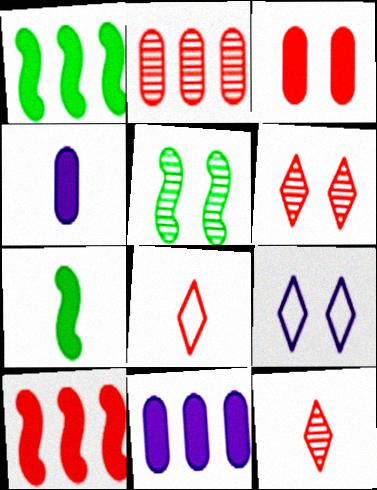[[2, 7, 9], 
[3, 5, 9], 
[5, 8, 11]]